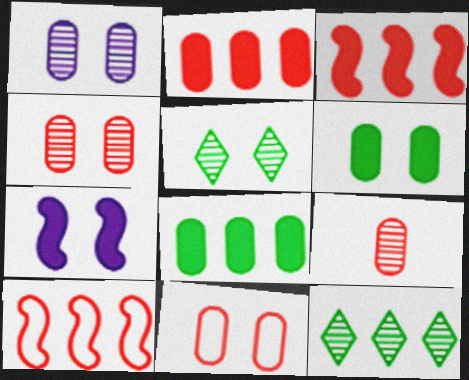[[1, 6, 11], 
[2, 9, 11], 
[5, 7, 11]]